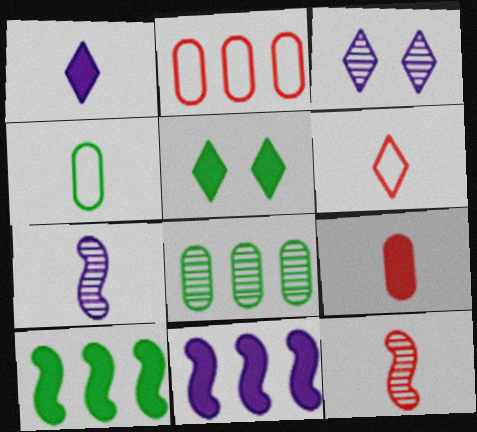[[1, 4, 12], 
[2, 5, 7], 
[3, 8, 12], 
[5, 9, 11], 
[6, 9, 12]]